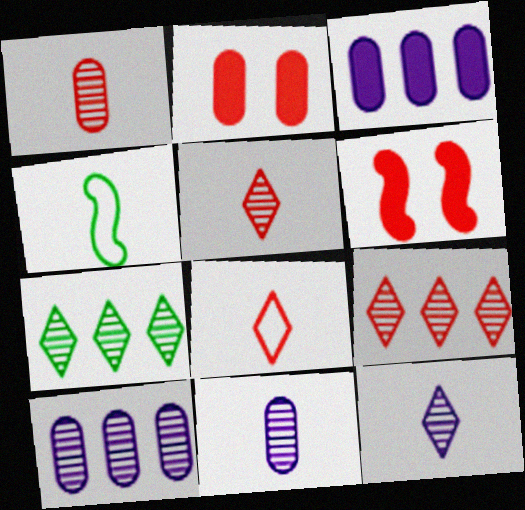[]